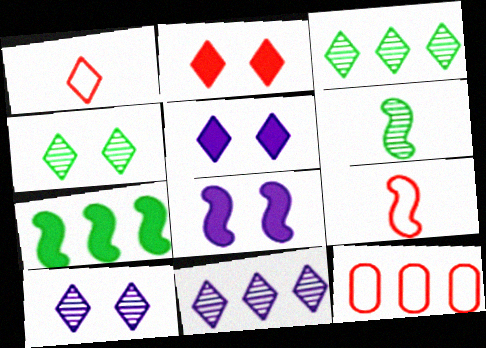[[1, 3, 5], 
[5, 6, 12], 
[7, 11, 12]]